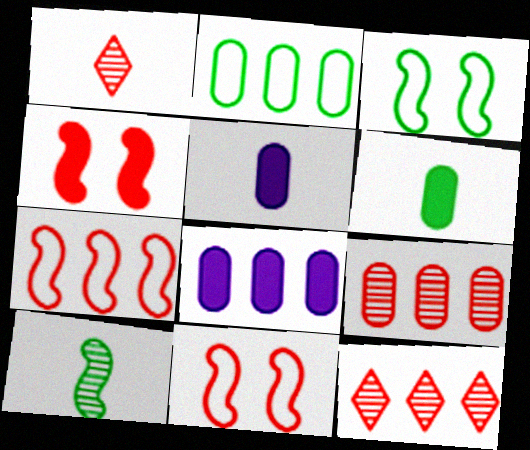[[1, 3, 8], 
[2, 8, 9], 
[3, 5, 12]]